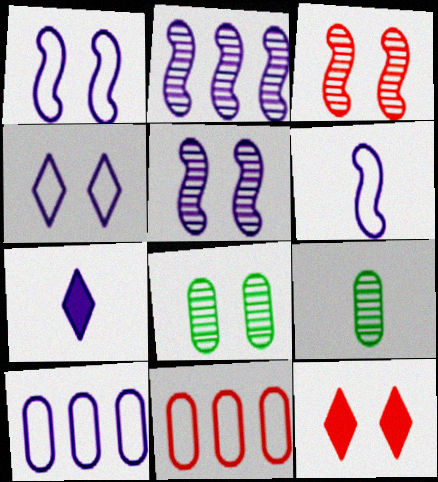[[1, 8, 12], 
[4, 6, 10], 
[5, 7, 10]]